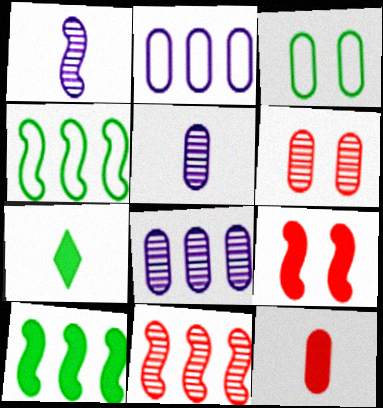[[1, 4, 9], 
[3, 8, 12]]